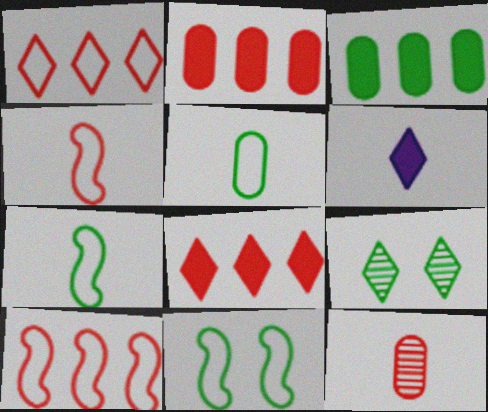[[1, 6, 9], 
[3, 7, 9], 
[6, 7, 12]]